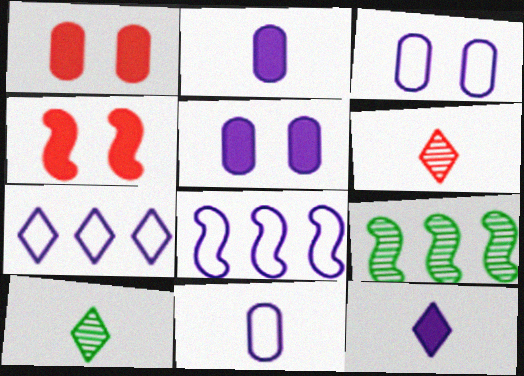[[1, 8, 10]]